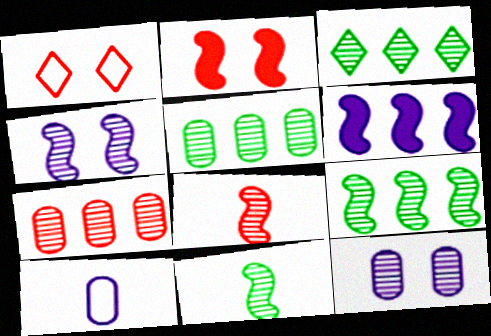[[2, 3, 10], 
[3, 5, 9], 
[3, 8, 12], 
[4, 8, 9]]